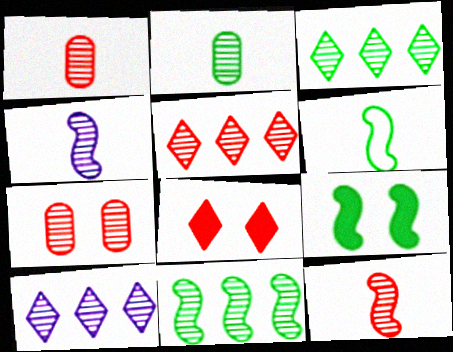[[3, 4, 7], 
[3, 5, 10], 
[5, 7, 12], 
[6, 9, 11]]